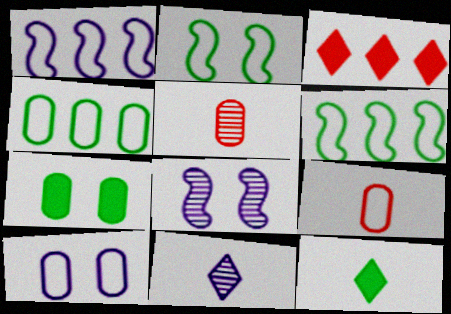[[4, 9, 10]]